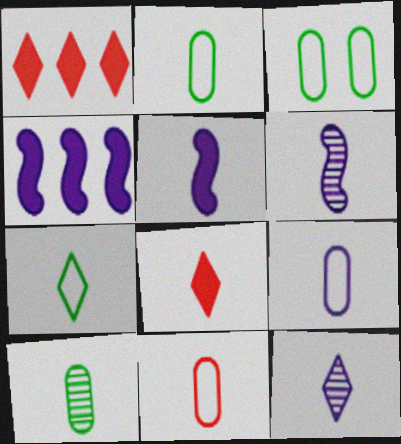[[1, 3, 6], 
[2, 6, 8], 
[2, 9, 11], 
[5, 9, 12], 
[7, 8, 12]]